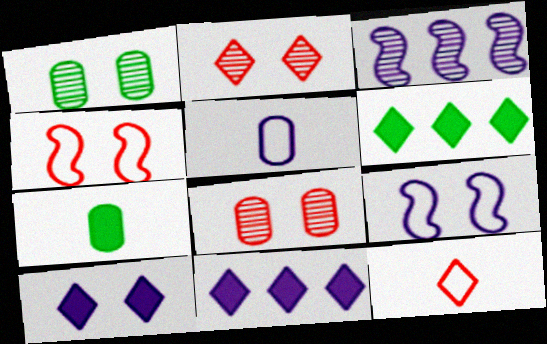[[1, 4, 10], 
[3, 5, 10]]